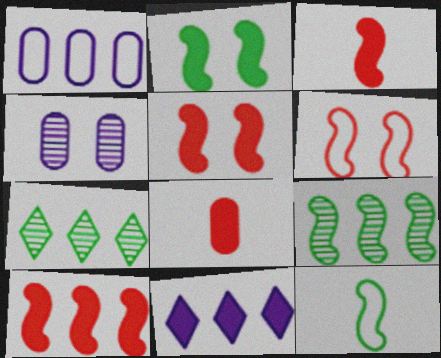[[1, 7, 10], 
[2, 8, 11], 
[2, 9, 12], 
[3, 5, 10]]